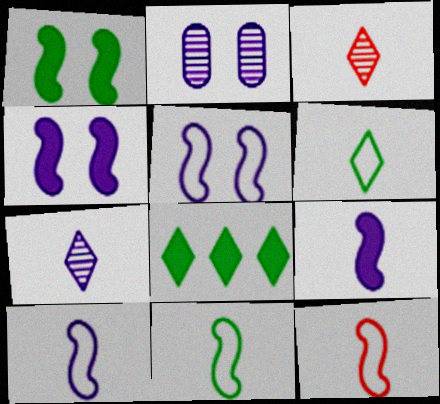[[2, 8, 12], 
[10, 11, 12]]